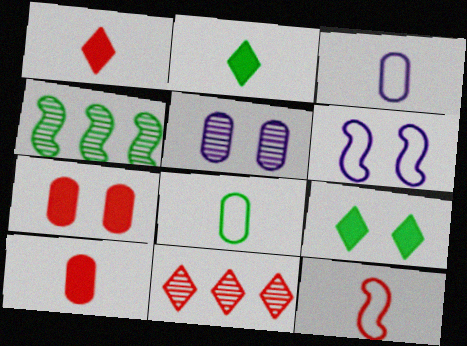[[4, 8, 9], 
[7, 11, 12]]